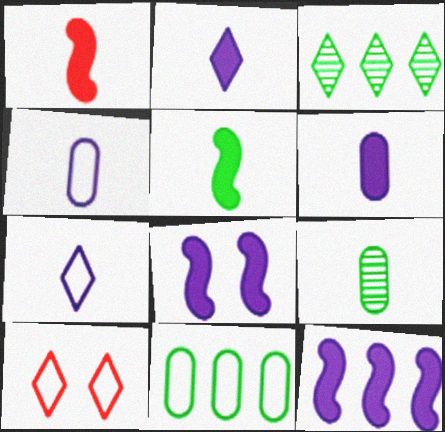[[1, 7, 9], 
[2, 3, 10], 
[9, 10, 12]]